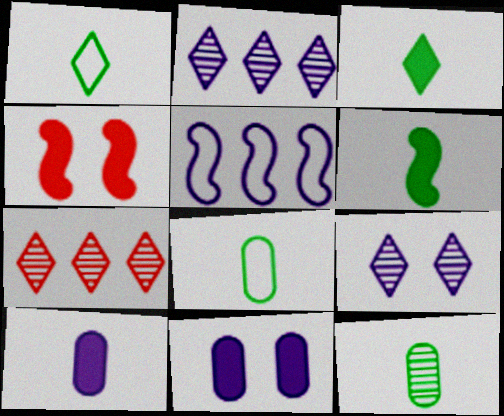[[1, 6, 12], 
[2, 4, 8], 
[5, 9, 10]]